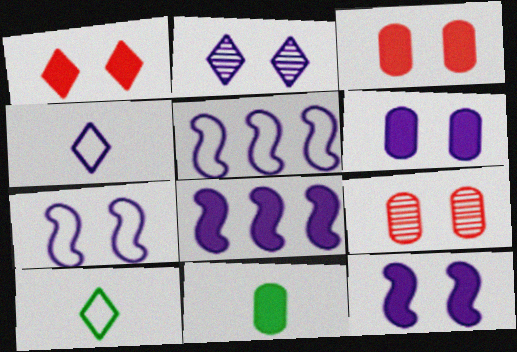[[1, 8, 11], 
[2, 6, 7], 
[8, 9, 10]]